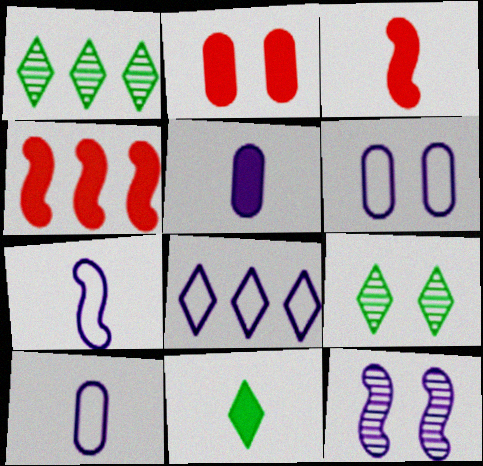[[1, 2, 7], 
[1, 3, 6], 
[3, 5, 11], 
[4, 9, 10], 
[5, 8, 12], 
[6, 7, 8]]